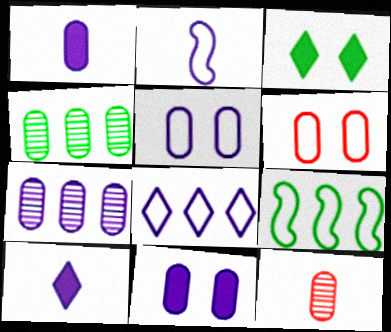[[1, 4, 6], 
[1, 5, 7], 
[2, 5, 8]]